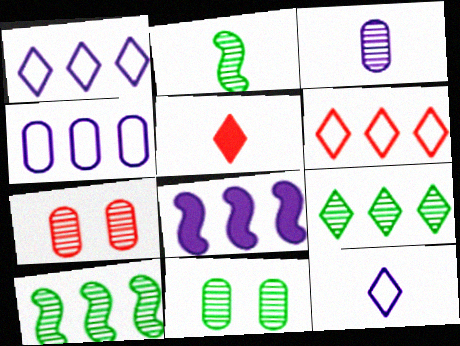[[2, 9, 11]]